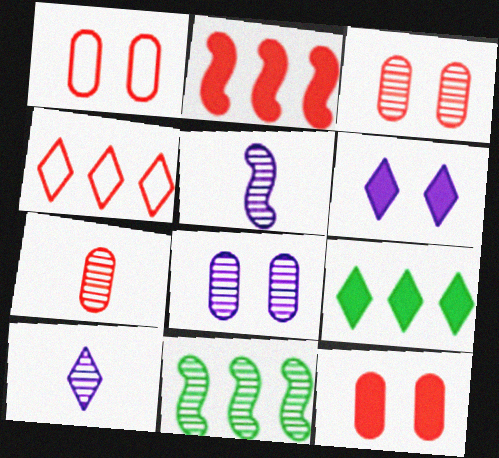[[1, 3, 12], 
[1, 5, 9], 
[3, 10, 11]]